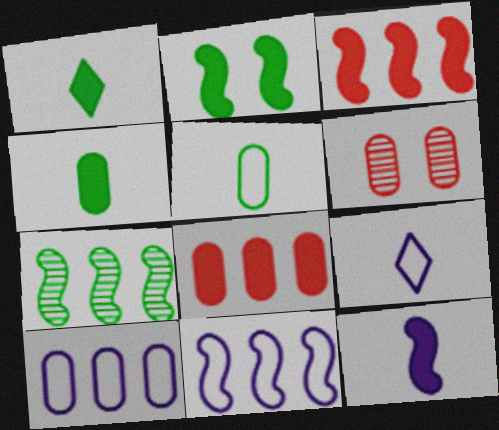[[1, 6, 11], 
[2, 3, 12], 
[3, 7, 11], 
[4, 6, 10]]